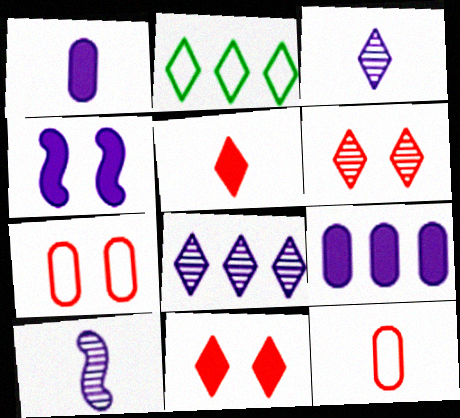[[2, 3, 11]]